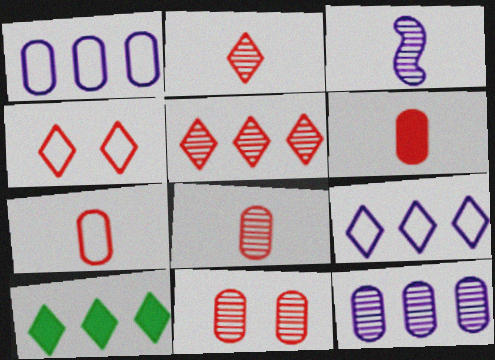[[5, 9, 10], 
[6, 7, 8]]